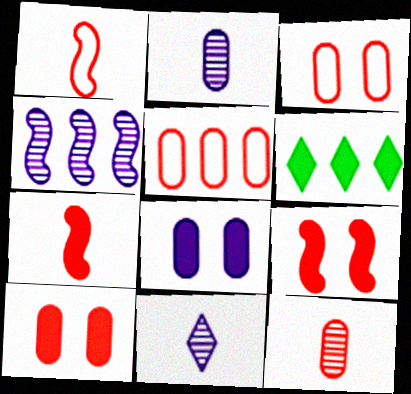[[4, 5, 6], 
[5, 10, 12], 
[6, 7, 8]]